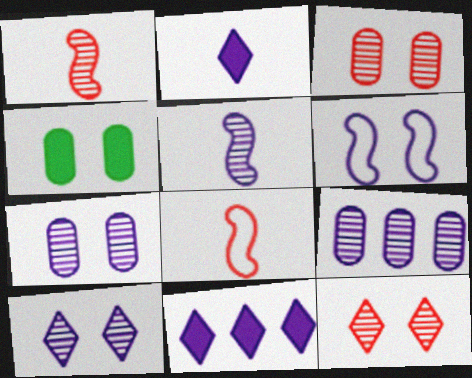[[2, 6, 9], 
[4, 6, 12], 
[5, 9, 10]]